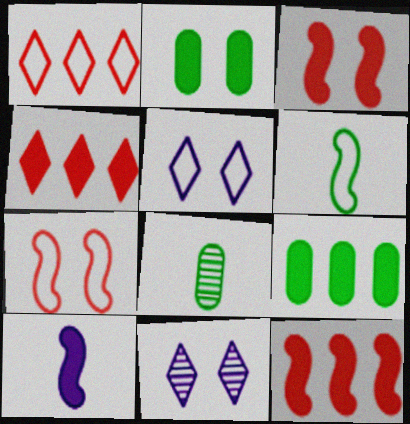[[2, 4, 10], 
[2, 7, 11], 
[5, 8, 12]]